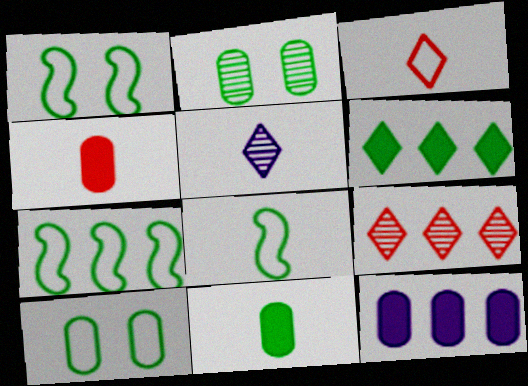[[1, 7, 8], 
[2, 6, 8], 
[4, 5, 8], 
[7, 9, 12]]